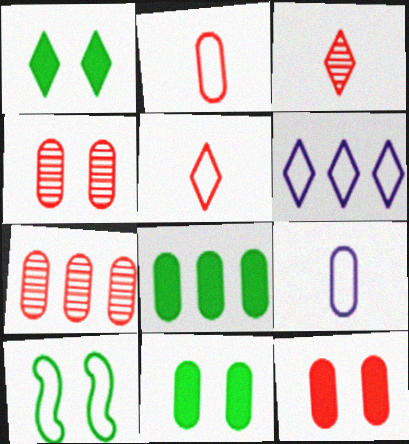[[1, 3, 6], 
[2, 6, 10], 
[2, 7, 12], 
[4, 8, 9], 
[7, 9, 11]]